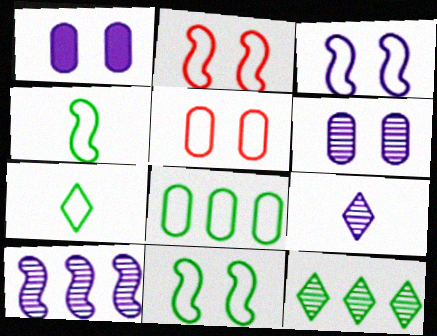[[2, 3, 11], 
[6, 9, 10], 
[7, 8, 11]]